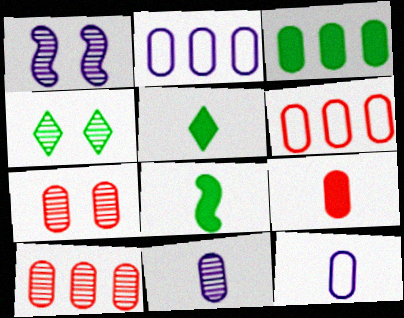[[1, 4, 7], 
[1, 5, 6], 
[2, 3, 10], 
[3, 7, 12], 
[6, 7, 9]]